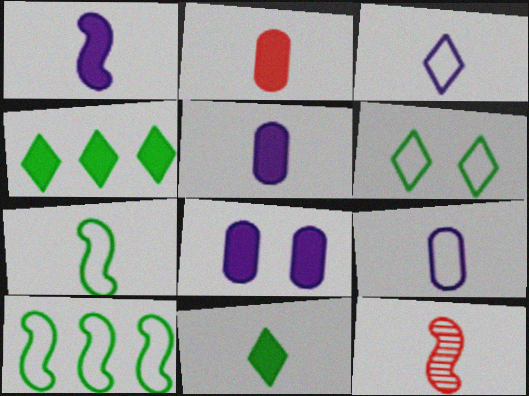[[1, 2, 11], 
[1, 7, 12], 
[9, 11, 12]]